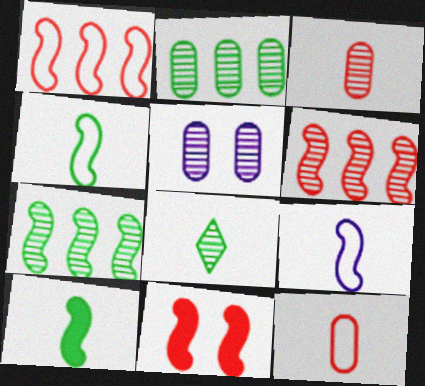[[2, 3, 5], 
[5, 6, 8], 
[7, 9, 11]]